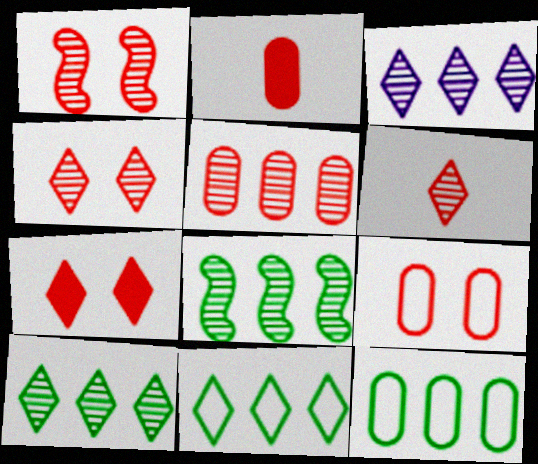[[1, 5, 6], 
[1, 7, 9], 
[2, 5, 9], 
[3, 5, 8]]